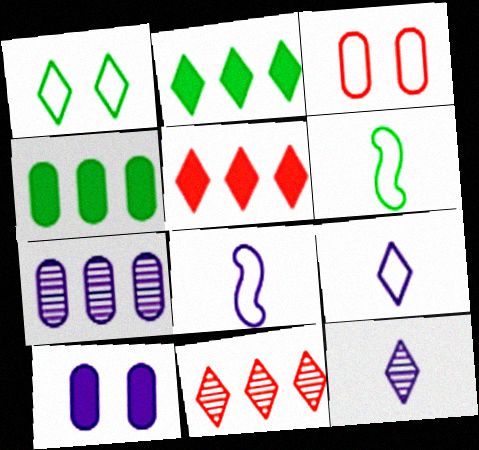[[1, 5, 12], 
[6, 10, 11]]